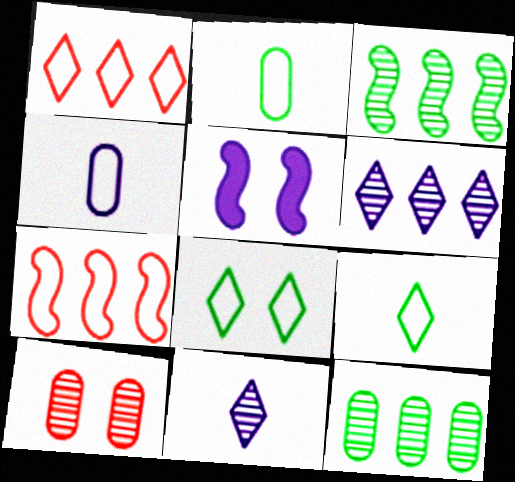[[3, 10, 11], 
[4, 5, 6], 
[4, 7, 8], 
[5, 8, 10]]